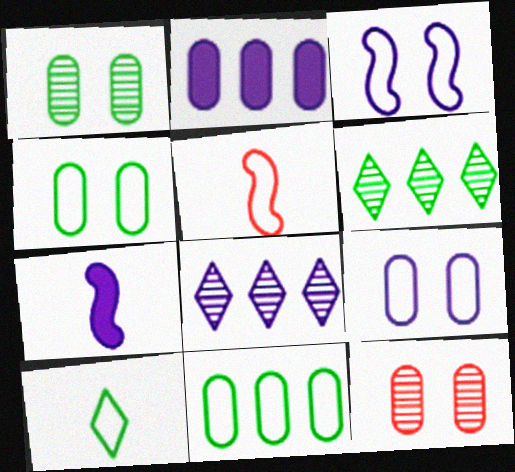[[7, 8, 9]]